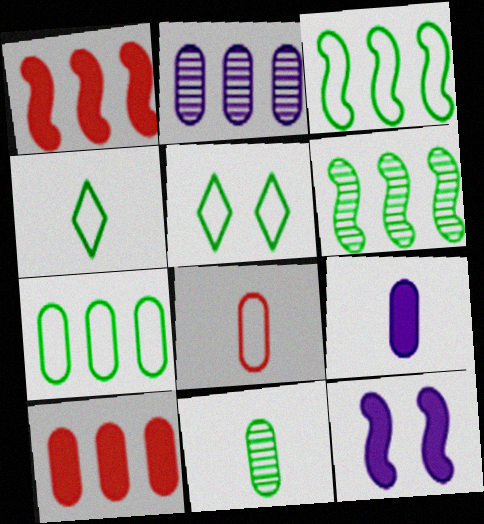[[2, 7, 10], 
[8, 9, 11]]